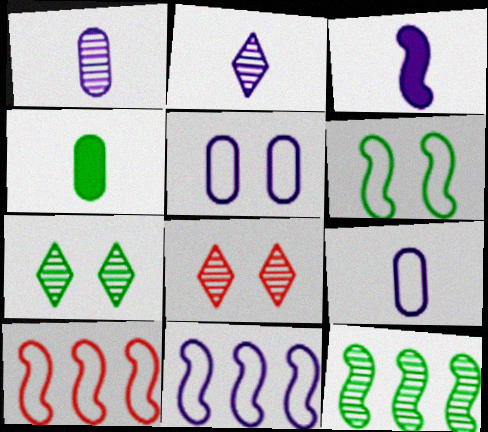[[1, 8, 12], 
[2, 3, 9], 
[4, 8, 11]]